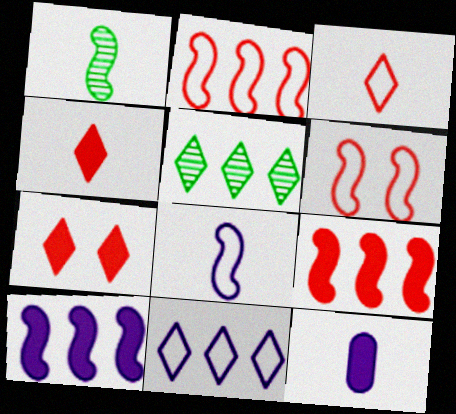[[1, 3, 12], 
[1, 6, 10], 
[5, 6, 12]]